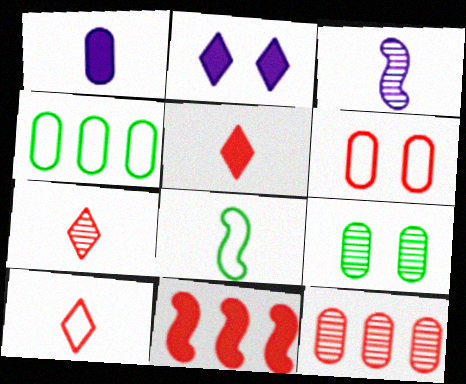[[1, 7, 8], 
[2, 8, 12], 
[5, 7, 10], 
[6, 7, 11]]